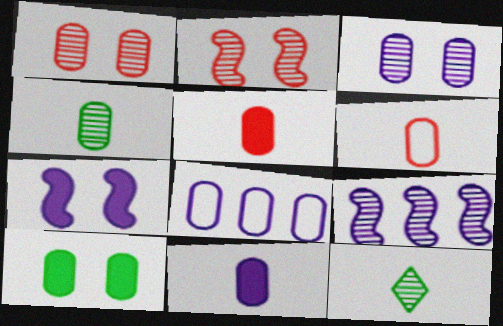[[1, 9, 12], 
[3, 8, 11], 
[4, 6, 11]]